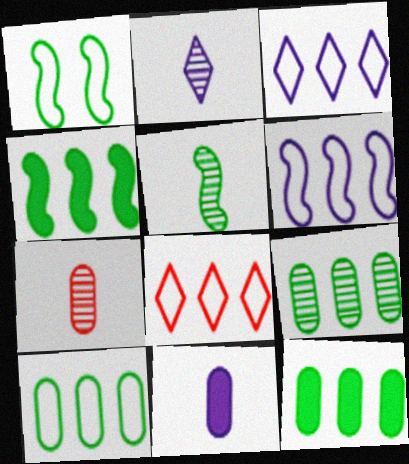[[1, 4, 5], 
[2, 5, 7], 
[6, 8, 10], 
[9, 10, 12]]